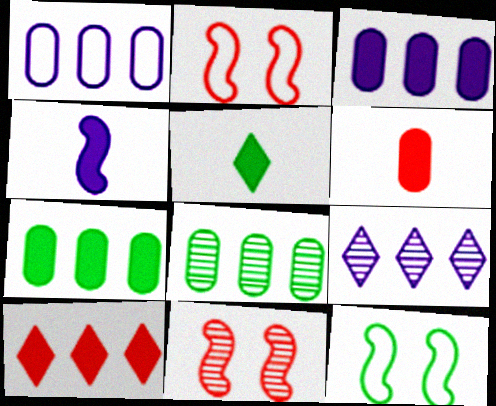[[1, 5, 11], 
[4, 5, 6], 
[5, 8, 12], 
[6, 9, 12]]